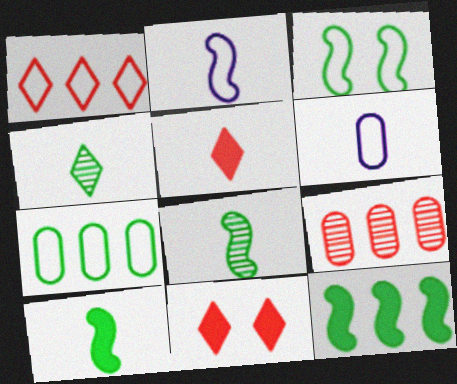[[1, 3, 6], 
[3, 8, 12], 
[5, 6, 8]]